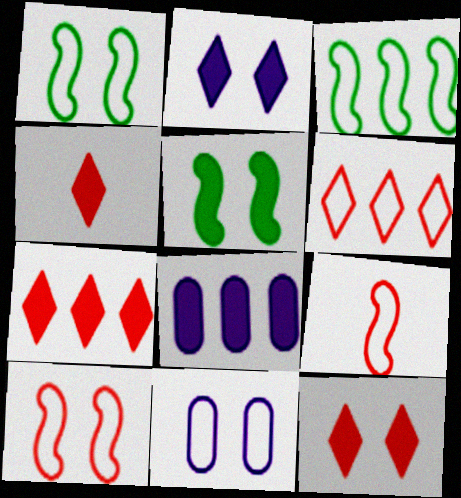[[4, 5, 8], 
[4, 7, 12]]